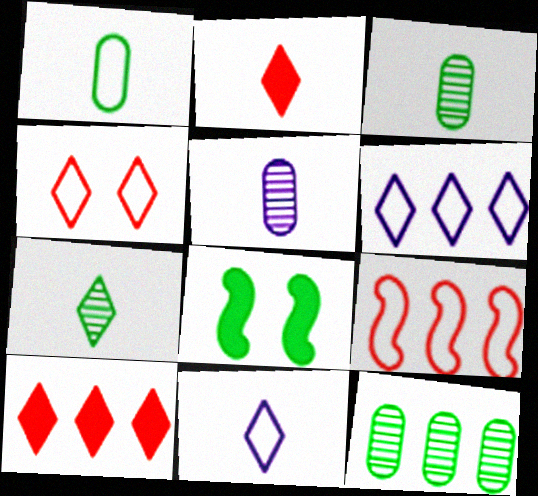[[2, 7, 11]]